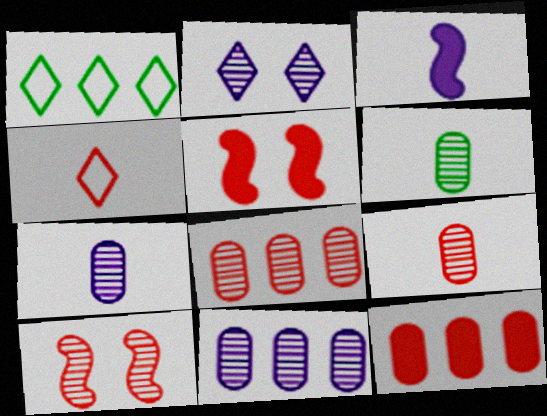[[1, 5, 7], 
[3, 4, 6], 
[4, 5, 8], 
[4, 10, 12], 
[6, 7, 9]]